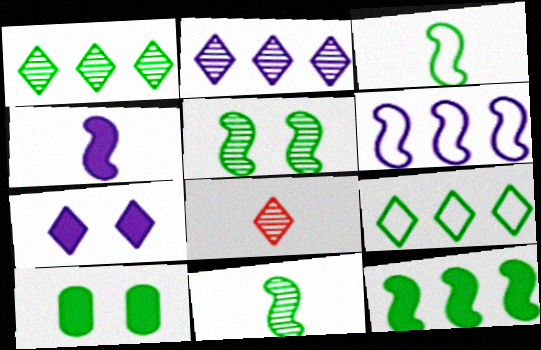[[1, 3, 10], 
[3, 5, 12], 
[6, 8, 10], 
[7, 8, 9], 
[9, 10, 11]]